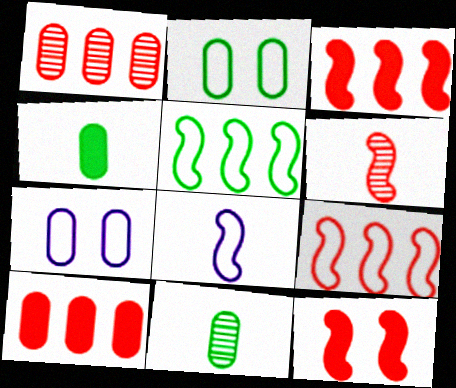[[1, 4, 7], 
[6, 9, 12], 
[7, 10, 11]]